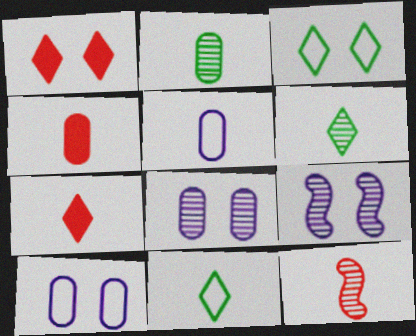[[2, 4, 5]]